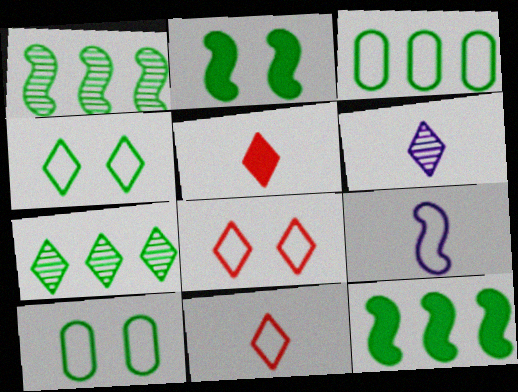[[3, 7, 12], 
[3, 8, 9]]